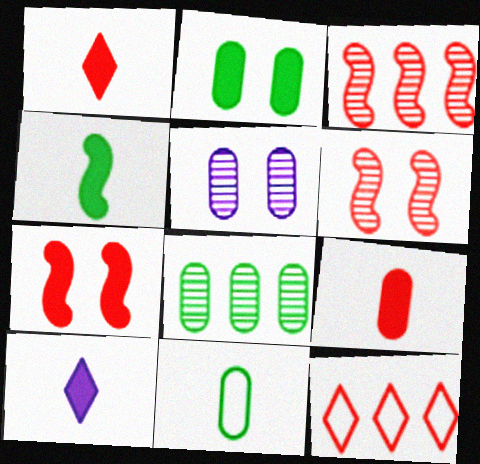[[2, 8, 11], 
[4, 5, 12], 
[4, 9, 10], 
[6, 9, 12]]